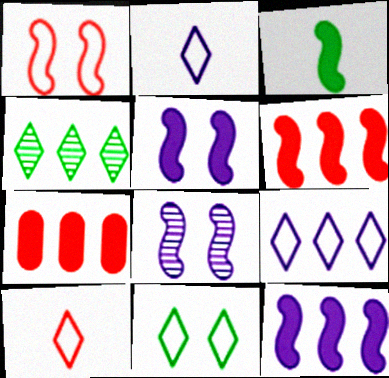[[3, 5, 6], 
[9, 10, 11]]